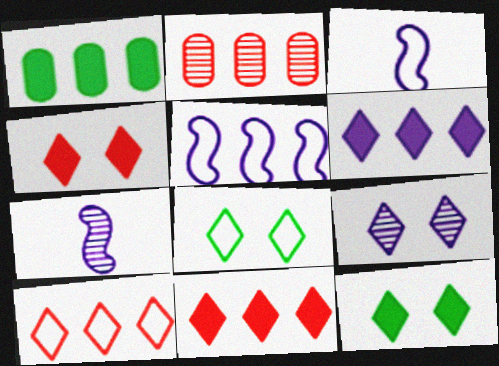[[2, 3, 12], 
[4, 8, 9]]